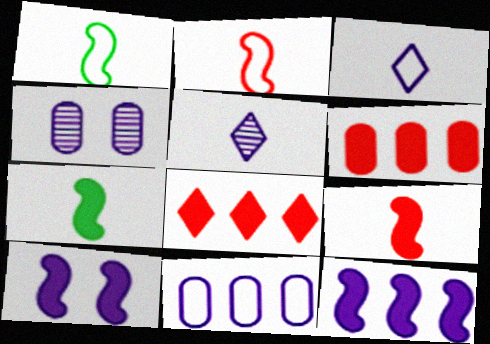[[1, 4, 8], 
[3, 4, 12], 
[5, 10, 11]]